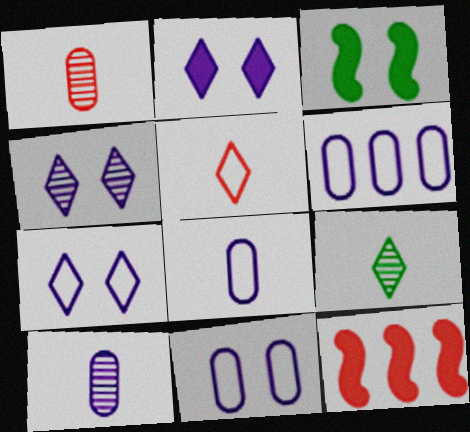[[2, 4, 7], 
[6, 8, 11], 
[9, 11, 12]]